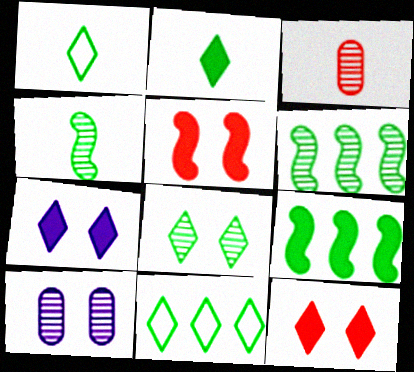[[2, 8, 11]]